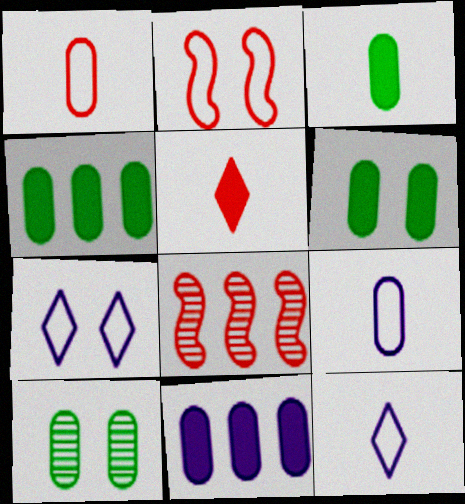[[1, 10, 11], 
[3, 4, 6], 
[3, 7, 8], 
[6, 8, 12]]